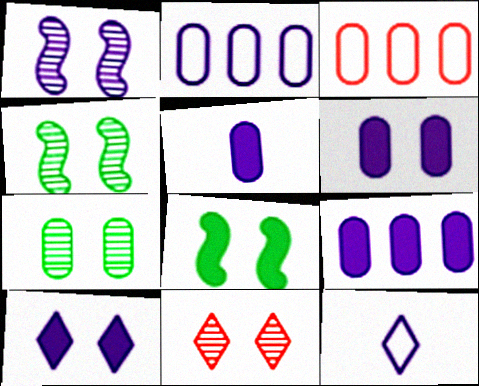[[1, 7, 11], 
[1, 9, 12], 
[3, 5, 7], 
[5, 6, 9]]